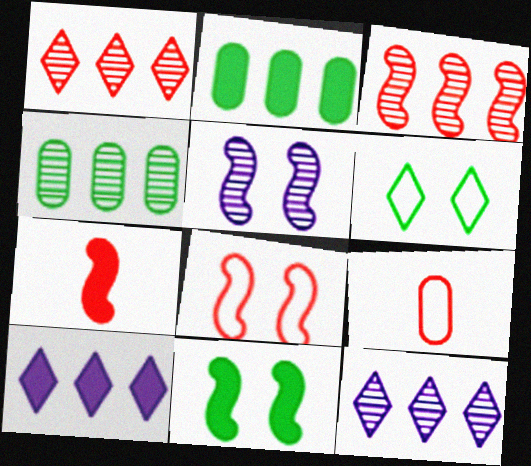[[3, 4, 12], 
[3, 7, 8], 
[5, 8, 11], 
[9, 11, 12]]